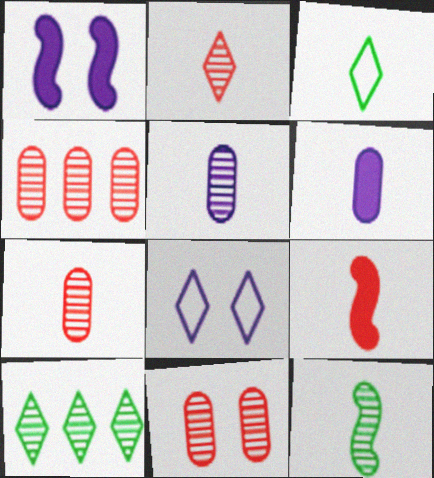[[1, 3, 4], 
[2, 5, 12], 
[3, 5, 9], 
[4, 7, 11]]